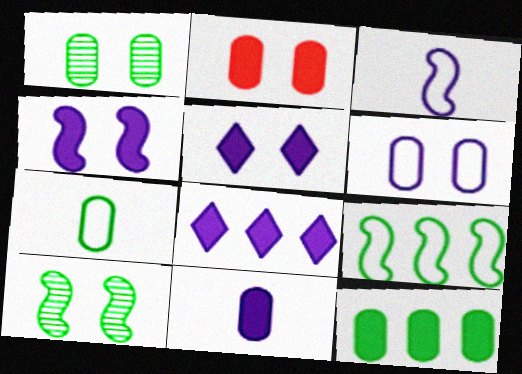[[1, 2, 6], 
[1, 7, 12], 
[2, 11, 12], 
[4, 8, 11]]